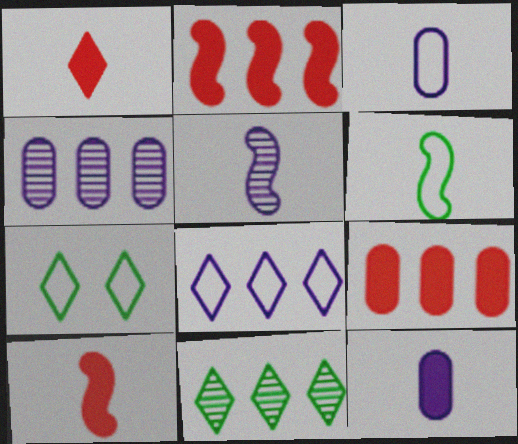[[4, 7, 10], 
[5, 6, 10], 
[5, 7, 9]]